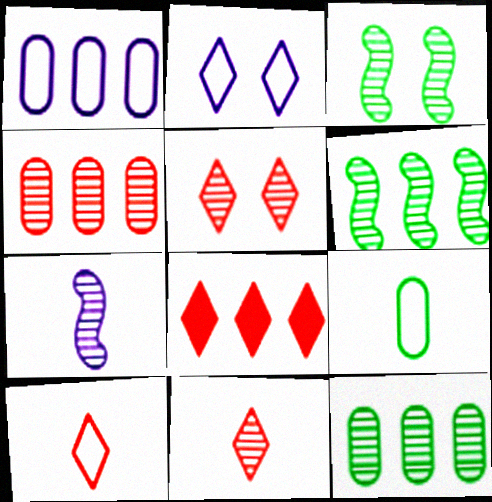[[1, 6, 8], 
[5, 7, 12], 
[5, 8, 10]]